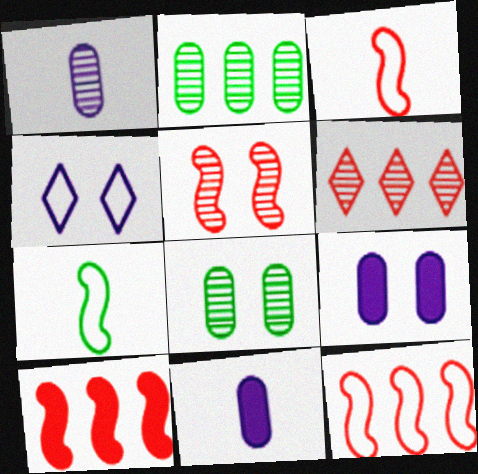[[3, 5, 10], 
[6, 7, 9]]